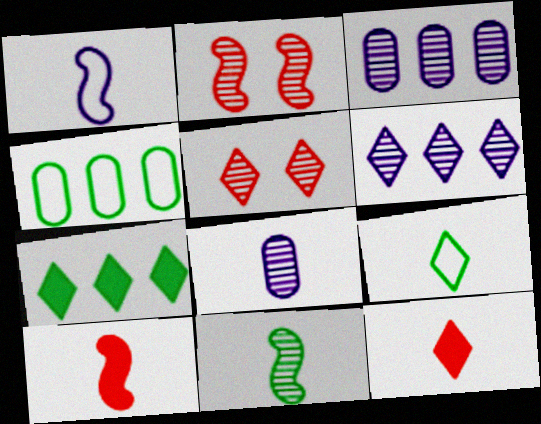[[1, 10, 11], 
[3, 5, 11], 
[8, 9, 10]]